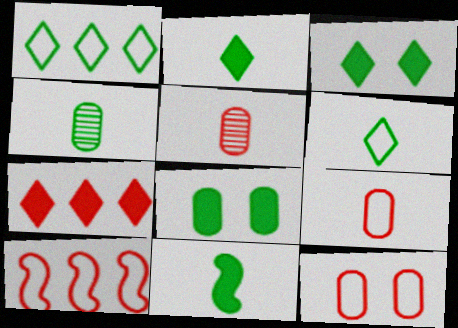[[4, 6, 11]]